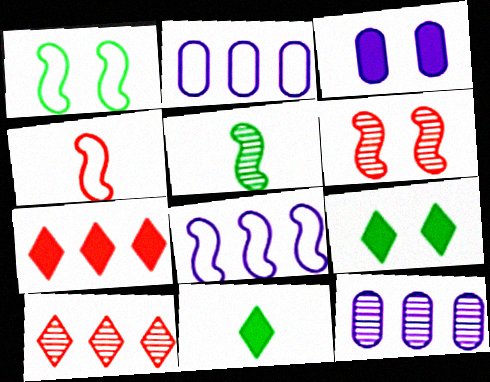[[1, 4, 8], 
[2, 6, 11], 
[4, 9, 12]]